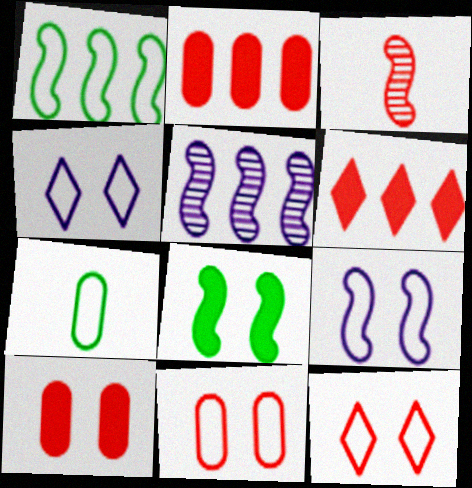[[2, 3, 12], 
[3, 6, 11]]